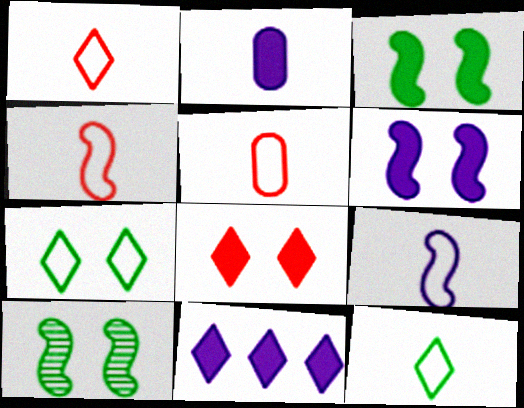[[1, 4, 5], 
[2, 6, 11], 
[5, 9, 12], 
[5, 10, 11]]